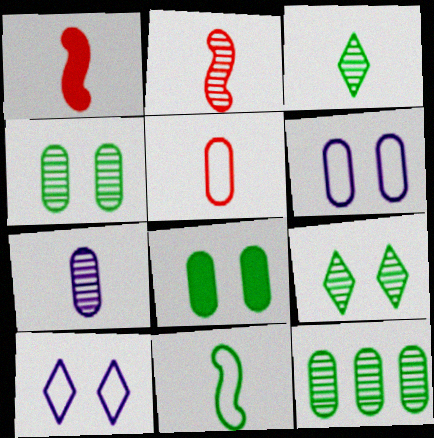[[1, 10, 12], 
[2, 3, 7]]